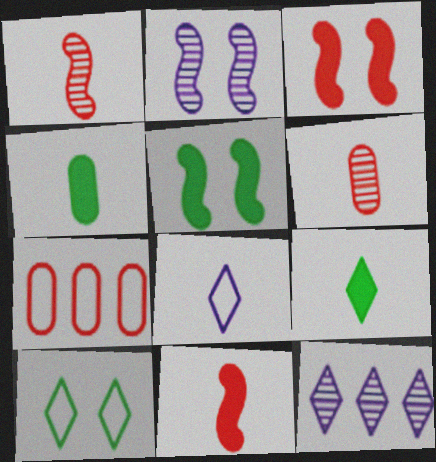[[1, 4, 8], 
[2, 7, 9]]